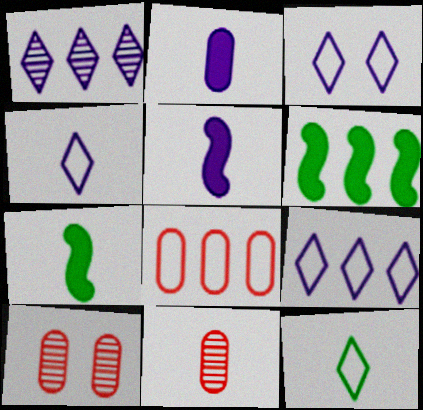[[1, 6, 8], 
[3, 4, 9], 
[3, 6, 11], 
[4, 6, 10], 
[4, 7, 11], 
[5, 11, 12], 
[7, 9, 10]]